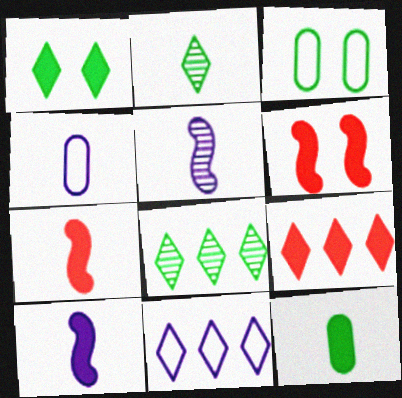[[2, 4, 7], 
[3, 5, 9], 
[4, 6, 8], 
[8, 9, 11]]